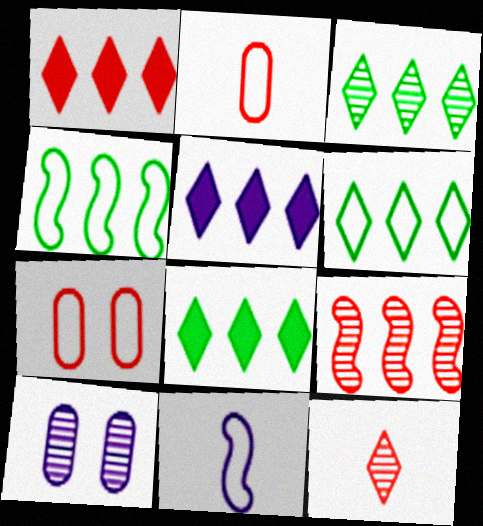[[1, 5, 8], 
[3, 6, 8], 
[5, 10, 11], 
[6, 7, 11]]